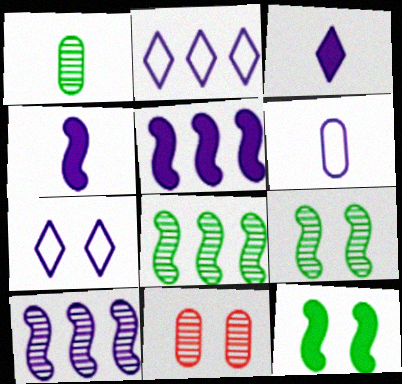[[7, 11, 12]]